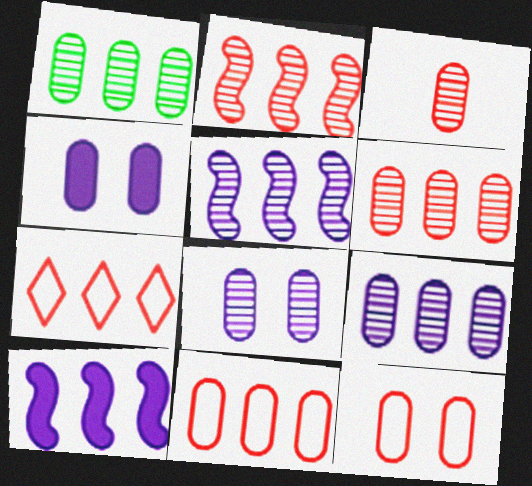[[1, 3, 8], 
[1, 6, 9], 
[1, 7, 10]]